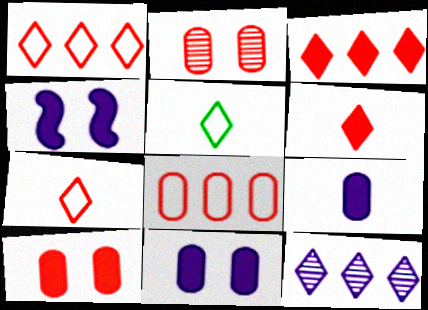[]